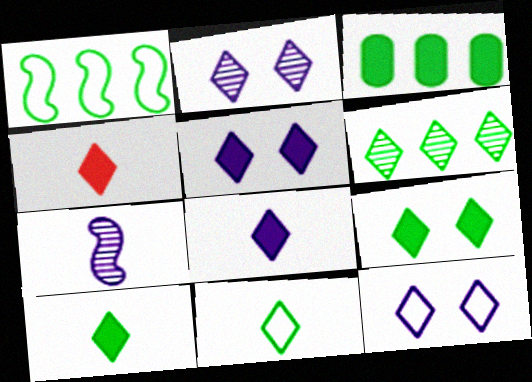[[1, 3, 6], 
[2, 5, 12], 
[4, 6, 12], 
[4, 8, 10], 
[6, 9, 11]]